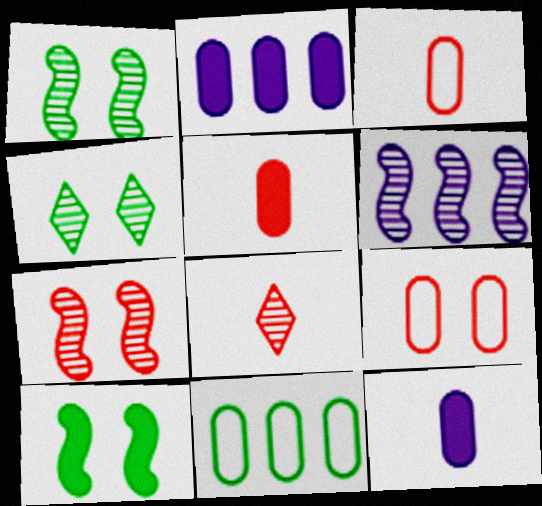[]